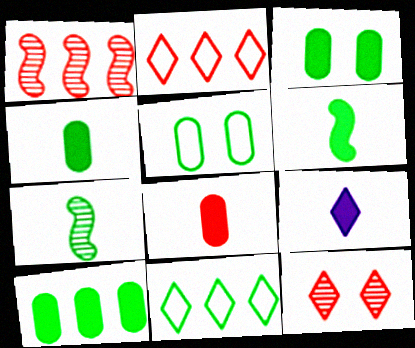[[1, 5, 9], 
[3, 4, 10], 
[3, 7, 11], 
[6, 8, 9], 
[9, 11, 12]]